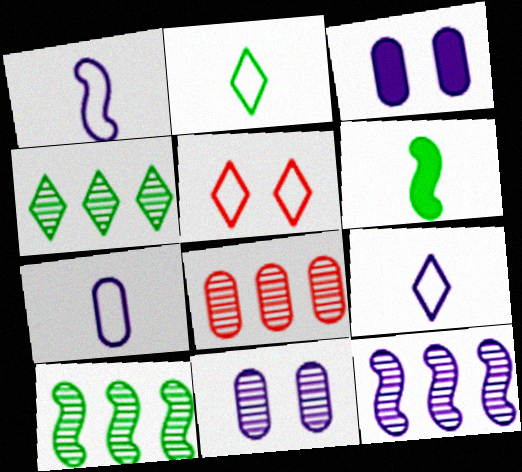[[1, 7, 9], 
[3, 9, 12], 
[4, 8, 12]]